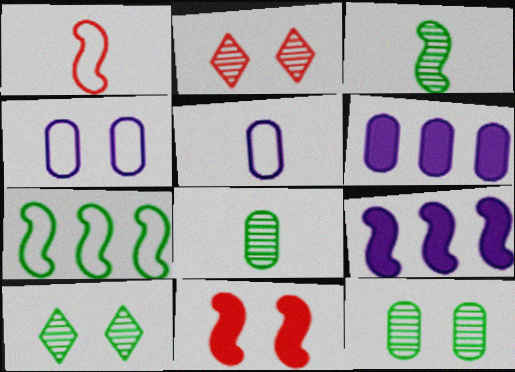[[1, 6, 10], 
[4, 10, 11]]